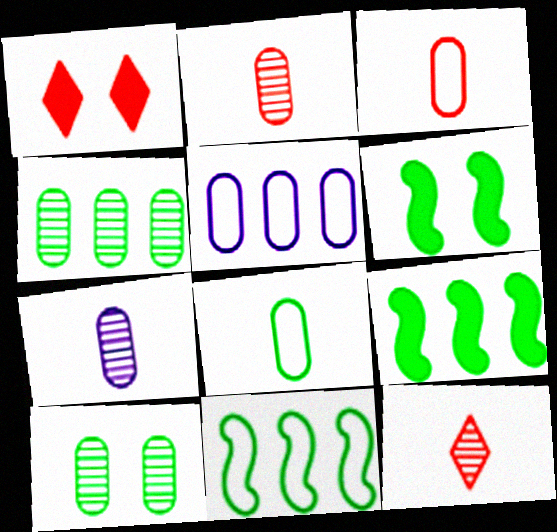[[1, 7, 11], 
[5, 6, 12]]